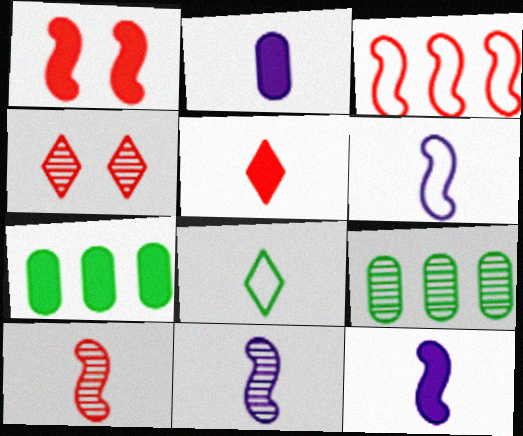[[1, 3, 10], 
[2, 8, 10], 
[4, 6, 7], 
[4, 9, 11], 
[6, 11, 12]]